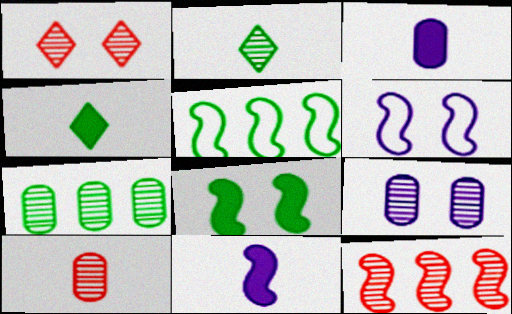[[1, 3, 5], 
[1, 10, 12], 
[2, 9, 12], 
[7, 9, 10]]